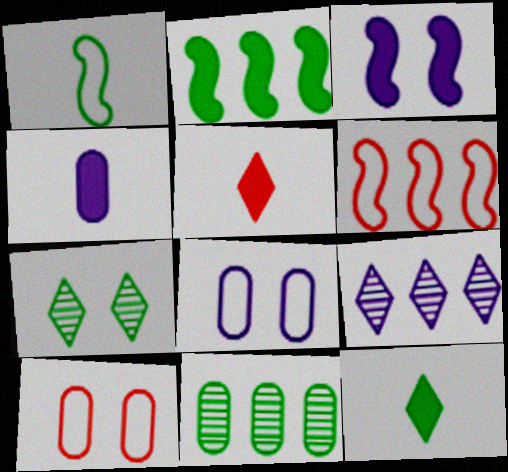[[3, 7, 10], 
[4, 6, 7], 
[4, 10, 11]]